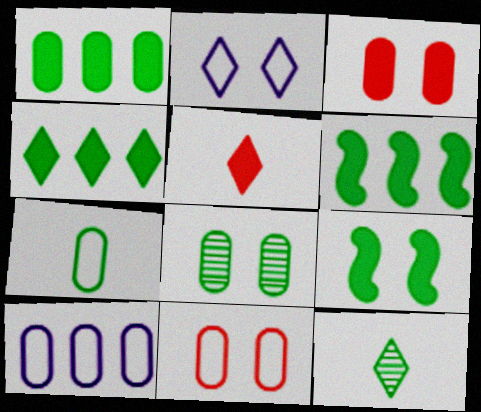[[1, 4, 6], 
[1, 7, 8], 
[7, 10, 11]]